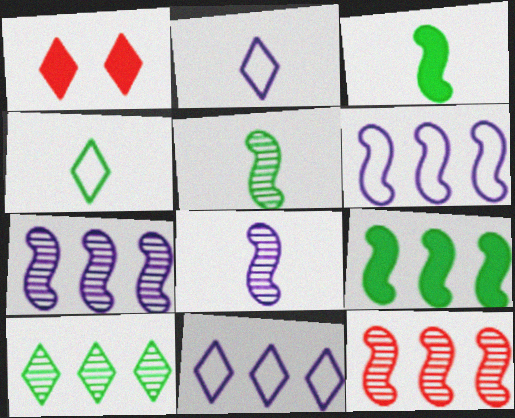[[1, 2, 10], 
[6, 9, 12]]